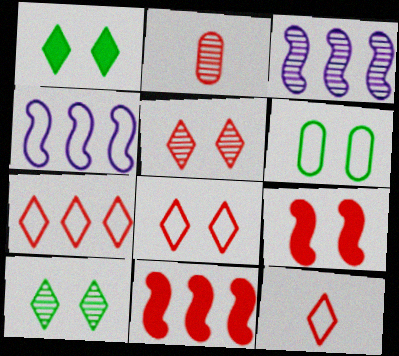[[1, 2, 4], 
[2, 3, 10], 
[2, 7, 9], 
[2, 8, 11], 
[4, 6, 12], 
[7, 8, 12]]